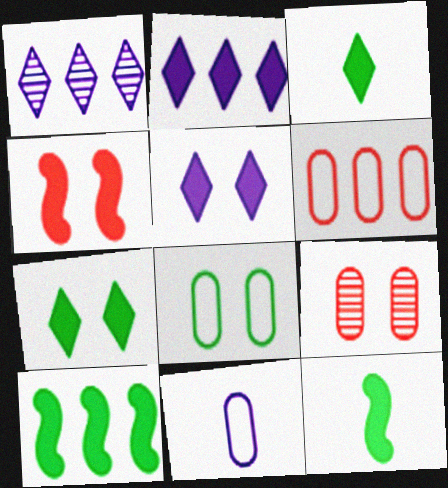[[1, 6, 10], 
[6, 8, 11]]